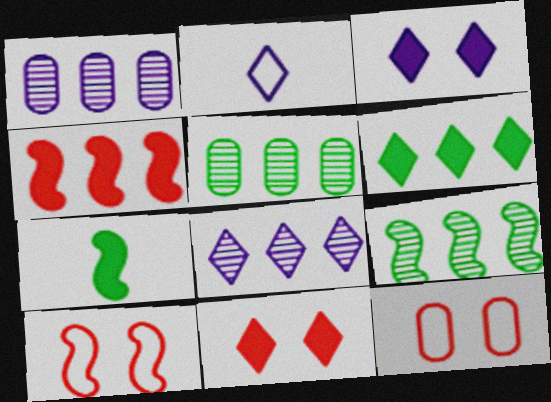[[2, 3, 8], 
[7, 8, 12]]